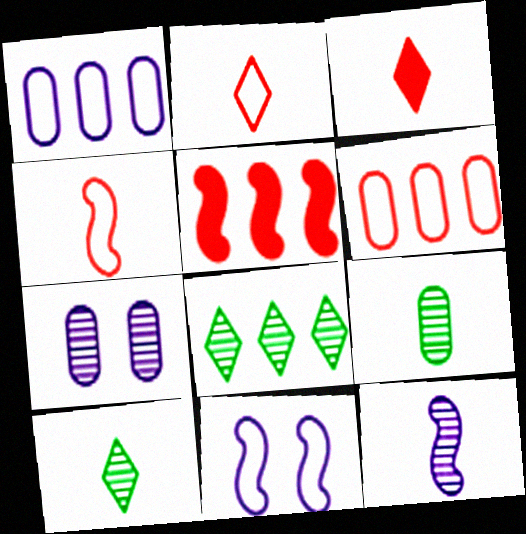[[1, 5, 8]]